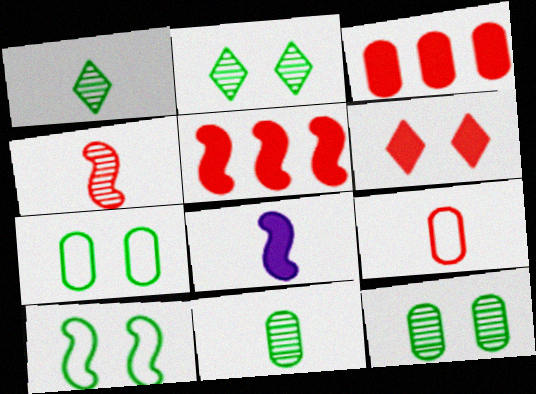[[1, 8, 9]]